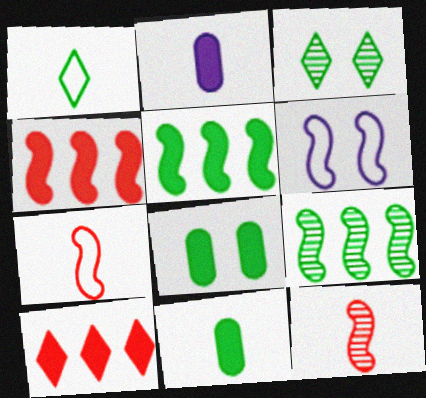[[1, 2, 12], 
[1, 8, 9], 
[5, 6, 12]]